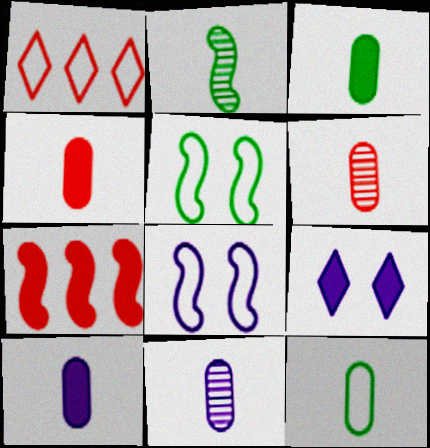[[1, 8, 12], 
[2, 7, 8], 
[3, 4, 10], 
[3, 7, 9], 
[4, 11, 12], 
[6, 10, 12]]